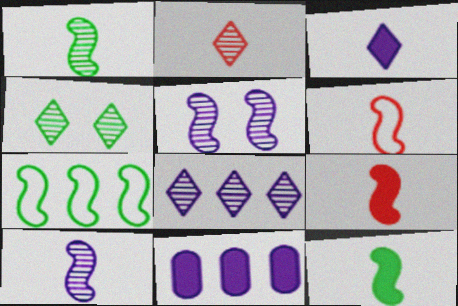[[2, 4, 8], 
[4, 6, 11], 
[5, 7, 9], 
[6, 10, 12]]